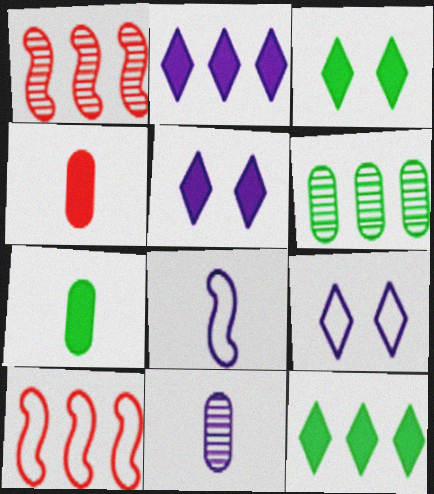[[1, 7, 9], 
[2, 6, 10], 
[3, 10, 11]]